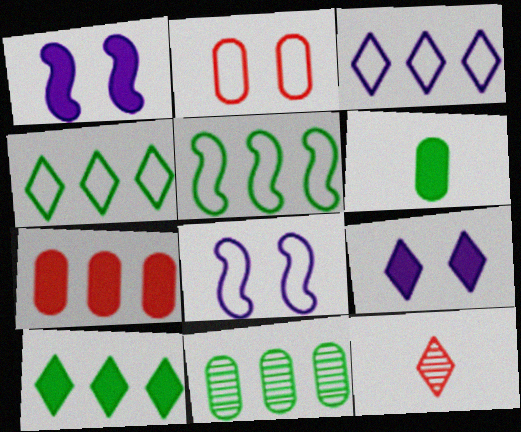[[4, 9, 12], 
[5, 10, 11]]